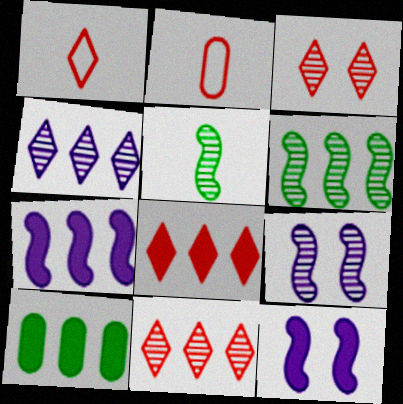[[1, 3, 8], 
[1, 9, 10], 
[7, 8, 10]]